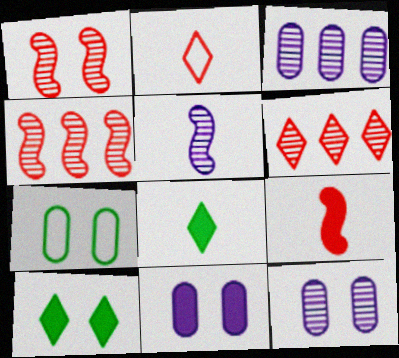[]